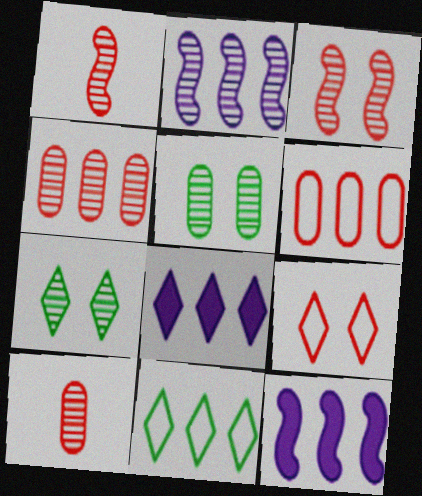[[2, 7, 10], 
[4, 11, 12]]